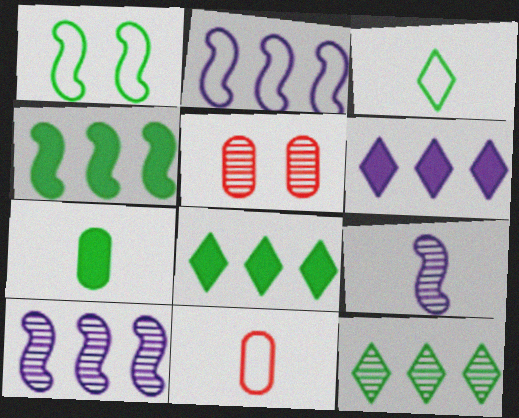[[1, 7, 12], 
[5, 9, 12]]